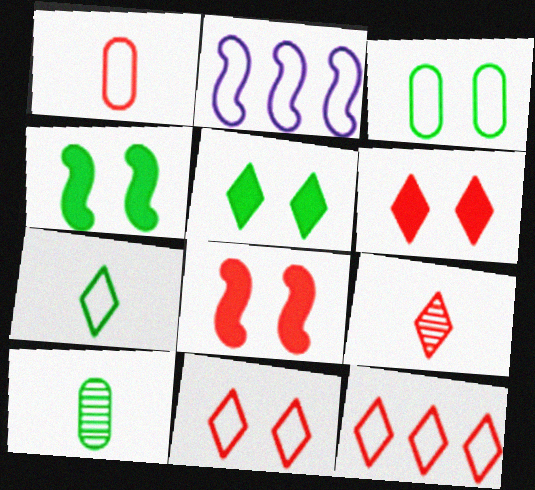[[2, 6, 10], 
[6, 9, 12]]